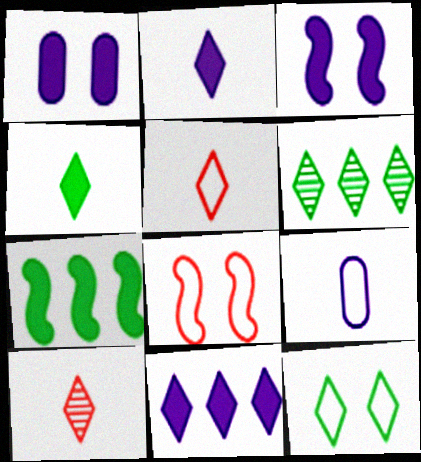[[4, 6, 12], 
[10, 11, 12]]